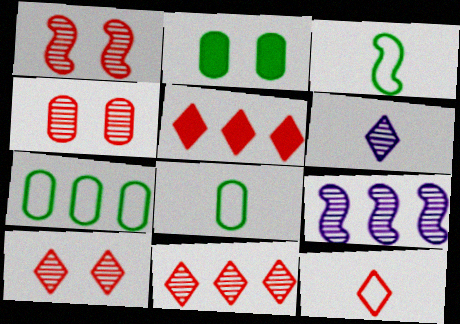[[1, 4, 10], 
[2, 9, 12], 
[5, 7, 9], 
[5, 10, 12]]